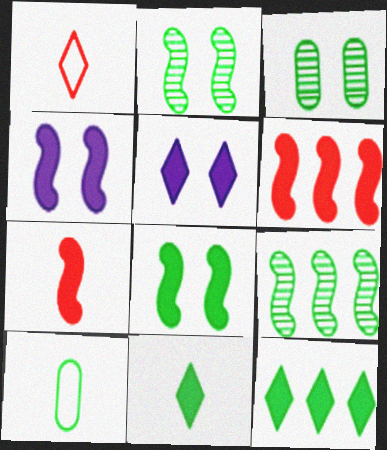[[2, 10, 12]]